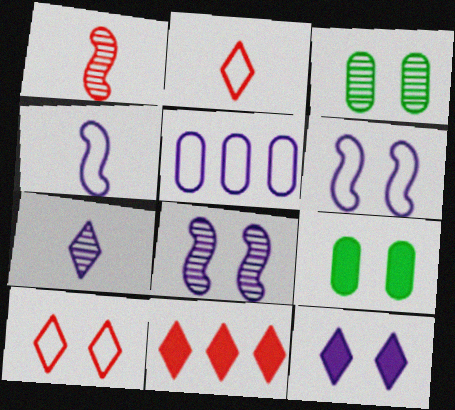[[3, 4, 11], 
[8, 9, 10]]